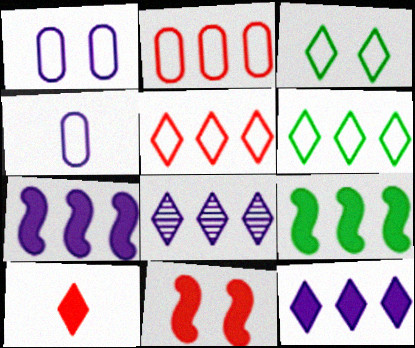[[2, 8, 9], 
[3, 8, 10]]